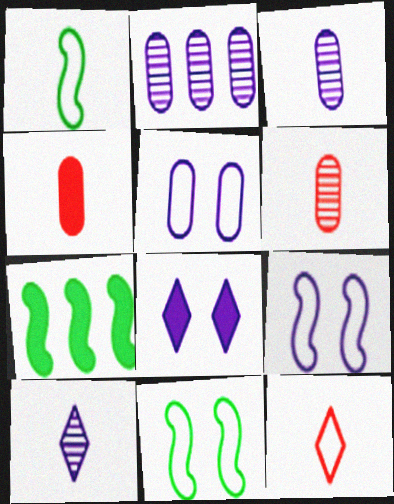[[1, 4, 10], 
[4, 7, 8]]